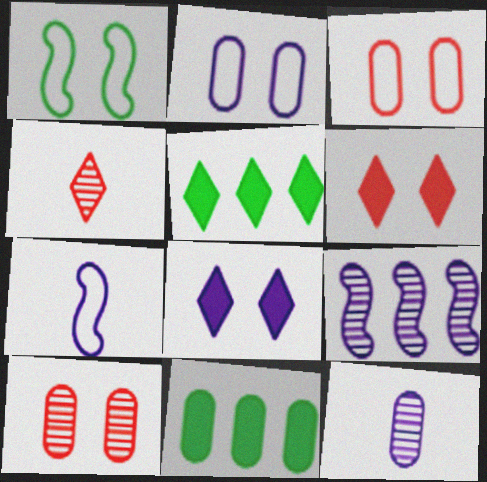[[1, 8, 10], 
[3, 11, 12], 
[5, 7, 10]]